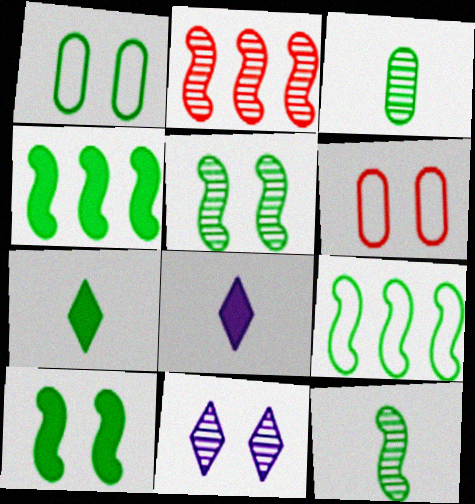[[1, 2, 8], 
[2, 3, 11], 
[6, 10, 11], 
[9, 10, 12]]